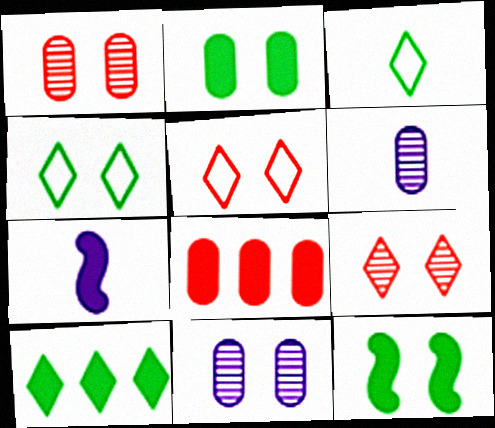[[5, 11, 12]]